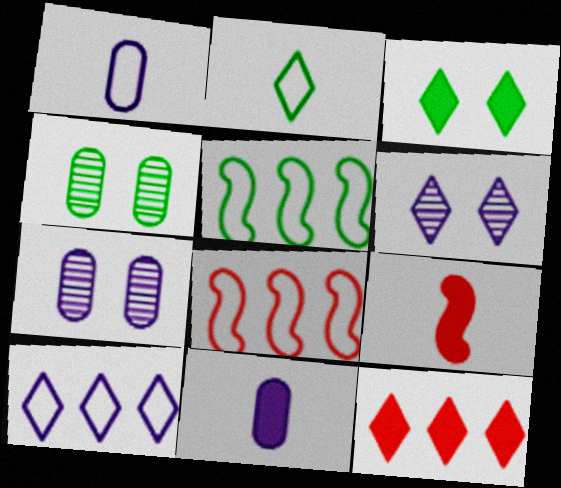[[2, 6, 12], 
[4, 9, 10]]